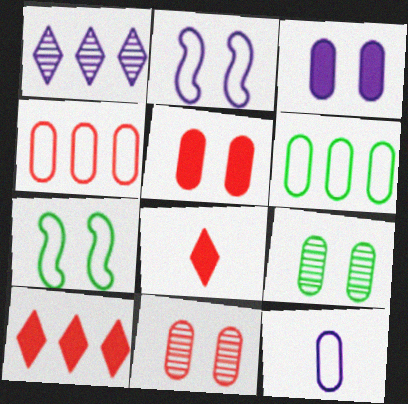[]